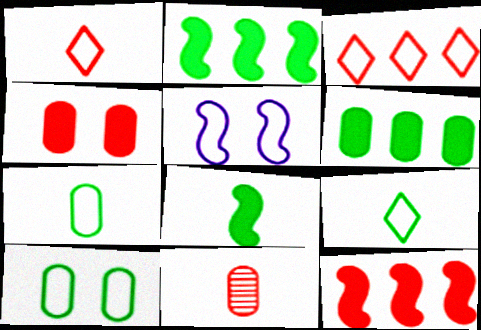[[3, 5, 7]]